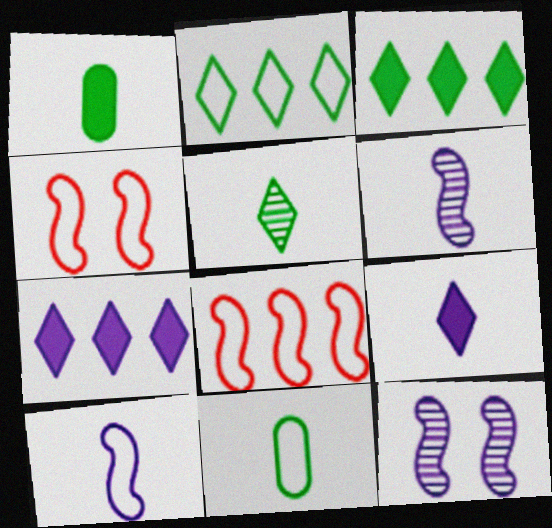[]